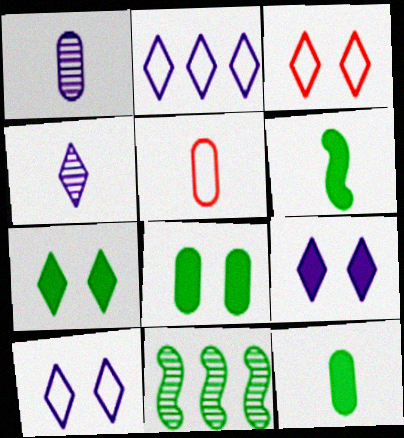[[1, 5, 12], 
[2, 4, 9], 
[4, 5, 6], 
[5, 9, 11]]